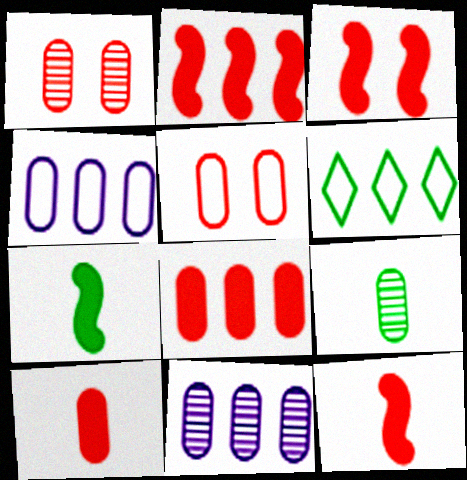[[1, 9, 11], 
[2, 3, 12], 
[2, 6, 11]]